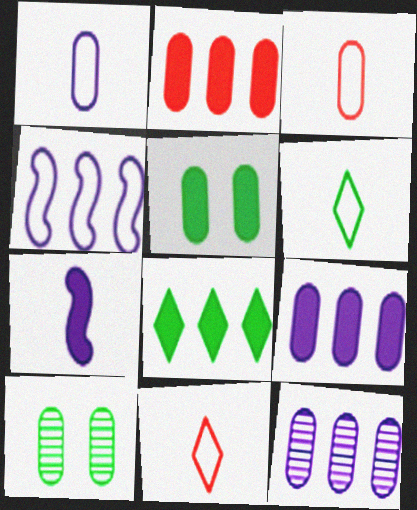[[1, 2, 10], 
[3, 5, 12], 
[3, 9, 10]]